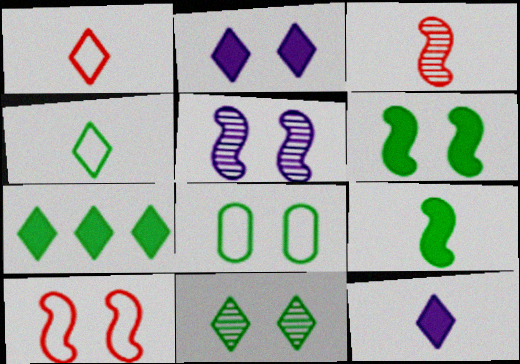[[4, 7, 11], 
[5, 6, 10], 
[6, 8, 11]]